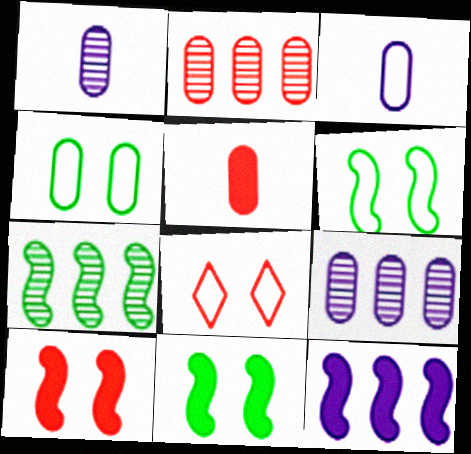[[4, 5, 9]]